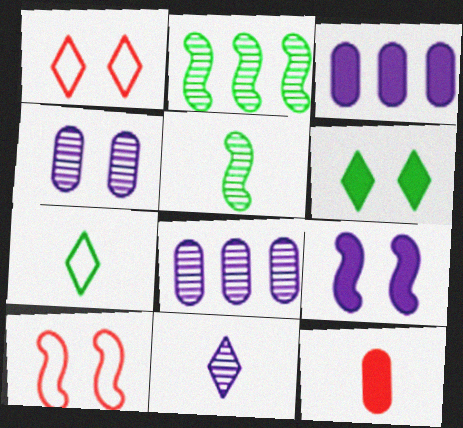[[1, 3, 5], 
[4, 6, 10]]